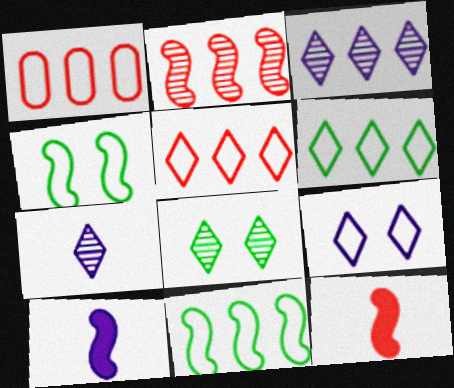[[1, 8, 10], 
[2, 4, 10]]